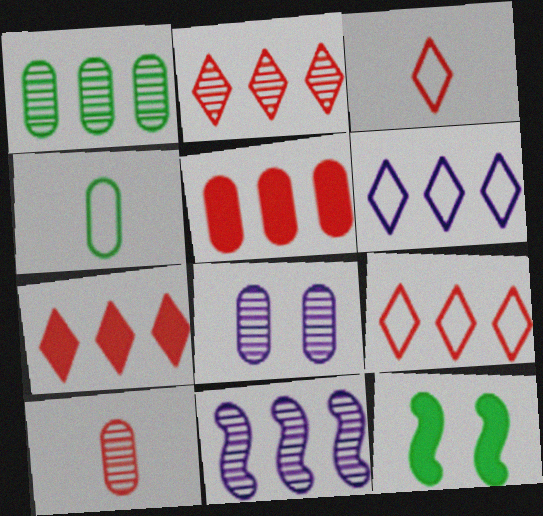[[1, 2, 11], 
[1, 8, 10], 
[2, 7, 9], 
[4, 5, 8], 
[6, 10, 12]]